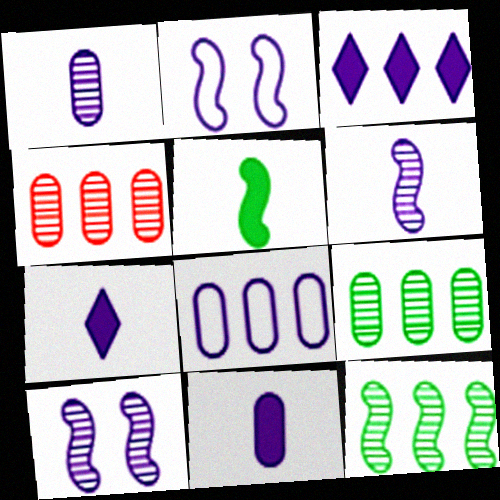[[1, 2, 3], 
[7, 8, 10]]